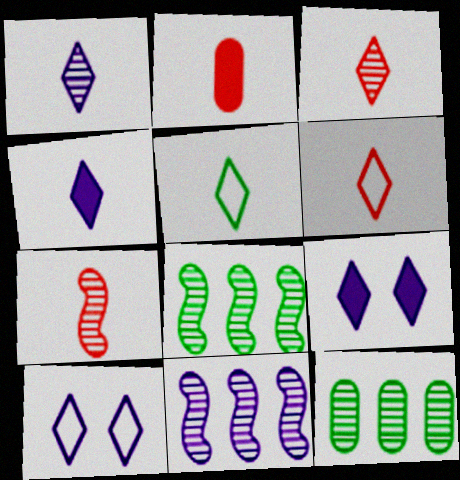[[2, 6, 7], 
[2, 8, 10], 
[3, 4, 5]]